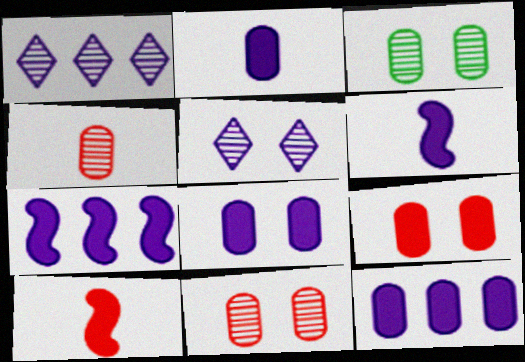[[2, 8, 12]]